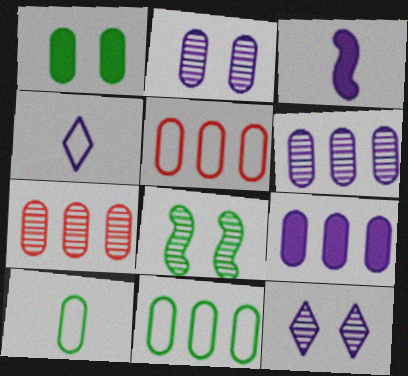[[7, 9, 11]]